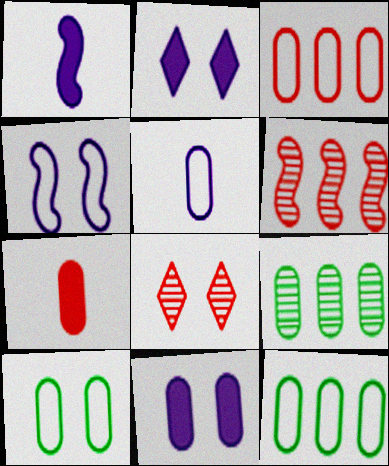[[1, 8, 12], 
[3, 5, 10]]